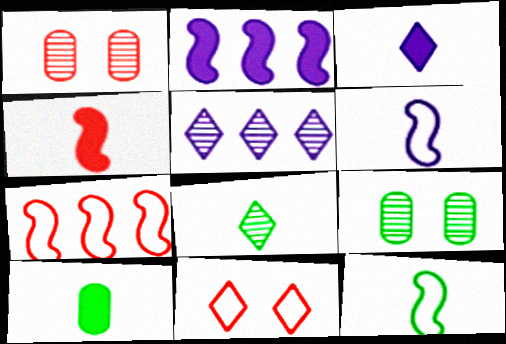[[3, 4, 10], 
[3, 7, 9], 
[8, 10, 12]]